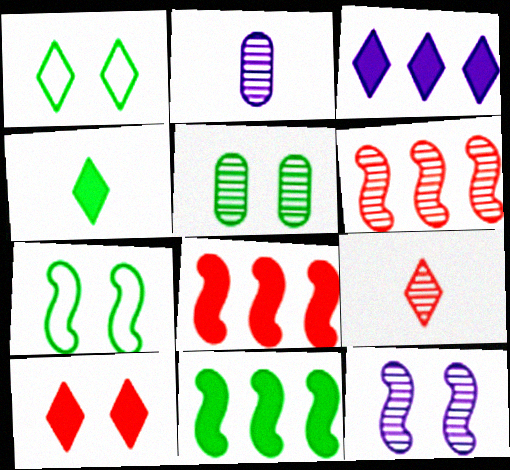[[1, 2, 8], 
[1, 3, 9], 
[3, 4, 10]]